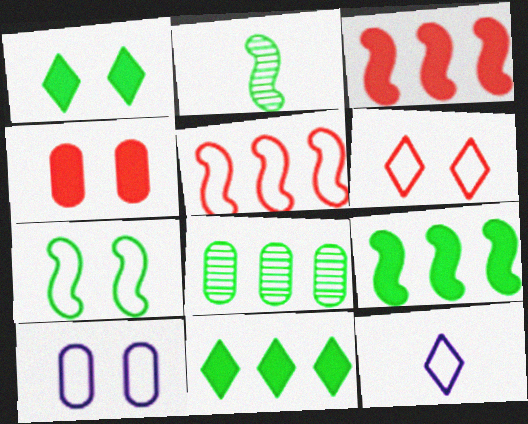[[2, 7, 9], 
[6, 7, 10]]